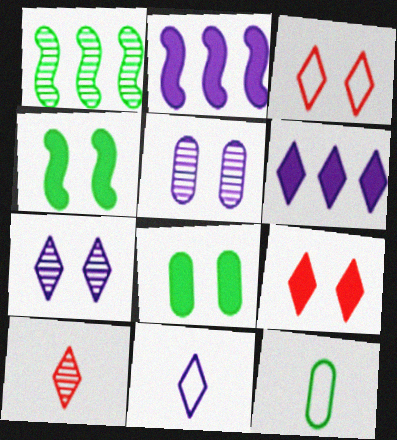[[1, 5, 10], 
[2, 5, 11], 
[3, 4, 5], 
[6, 7, 11]]